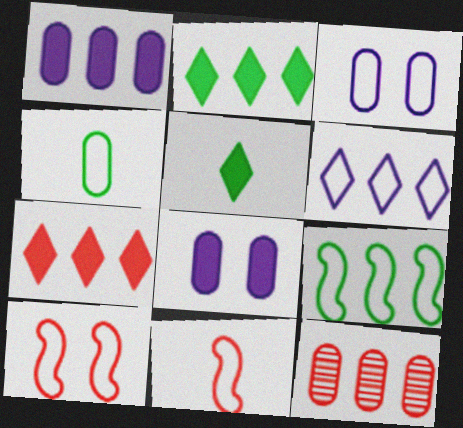[[4, 6, 10], 
[4, 8, 12]]